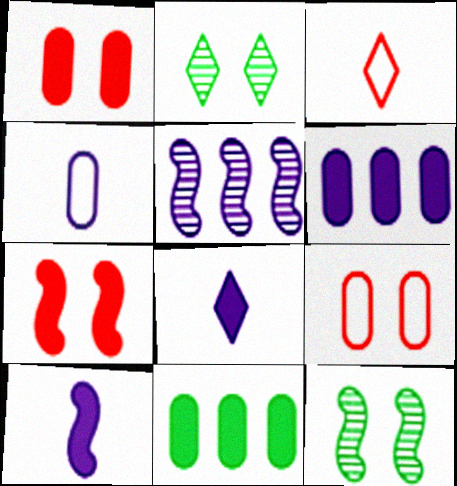[[3, 6, 12], 
[7, 8, 11]]